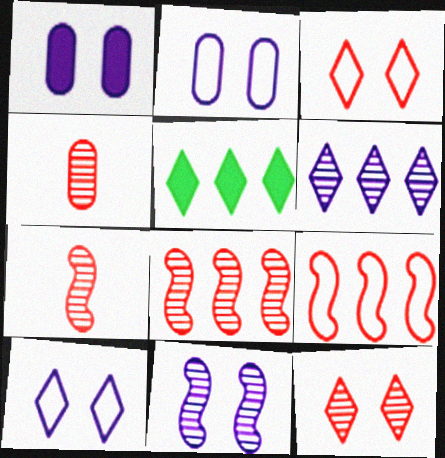[[1, 10, 11], 
[2, 5, 7], 
[4, 8, 12]]